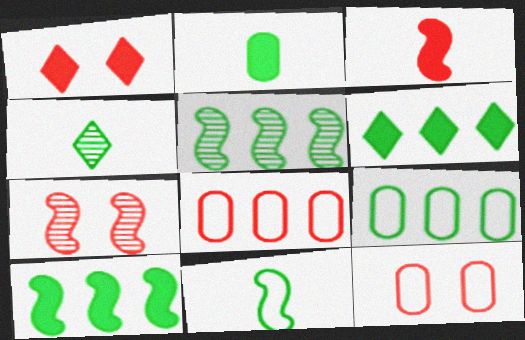[[1, 7, 12], 
[2, 4, 11], 
[5, 6, 9]]